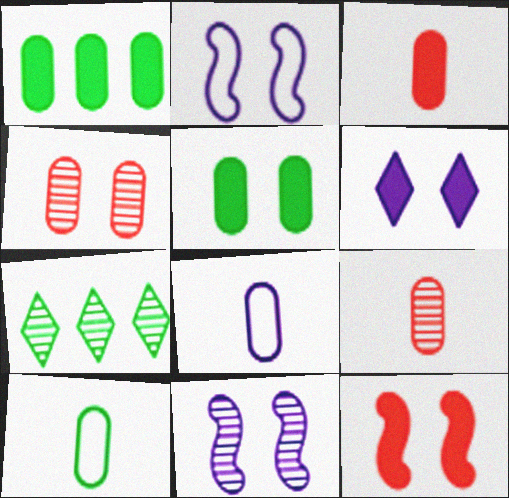[[1, 4, 8], 
[2, 3, 7], 
[5, 6, 12], 
[7, 8, 12], 
[7, 9, 11]]